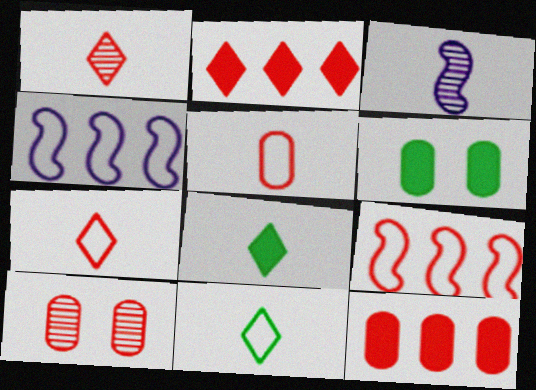[[1, 4, 6], 
[3, 5, 8], 
[4, 8, 10], 
[5, 10, 12]]